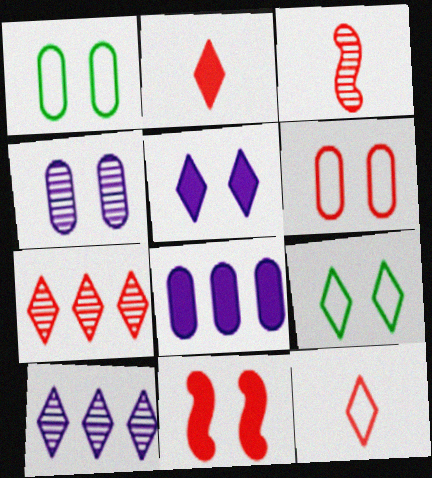[[2, 9, 10], 
[3, 8, 9], 
[4, 9, 11]]